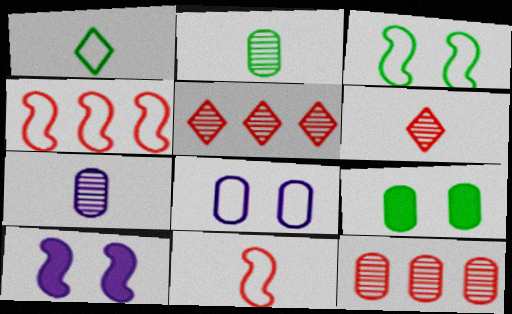[[1, 4, 8], 
[1, 10, 12]]